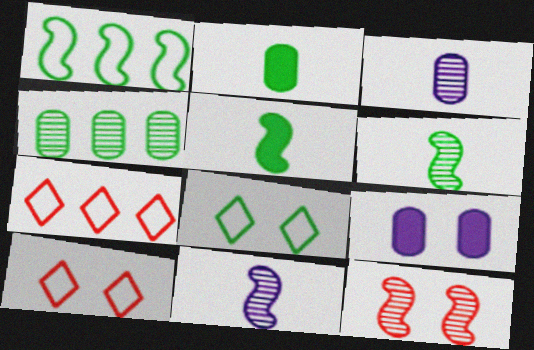[[4, 5, 8], 
[6, 7, 9], 
[8, 9, 12]]